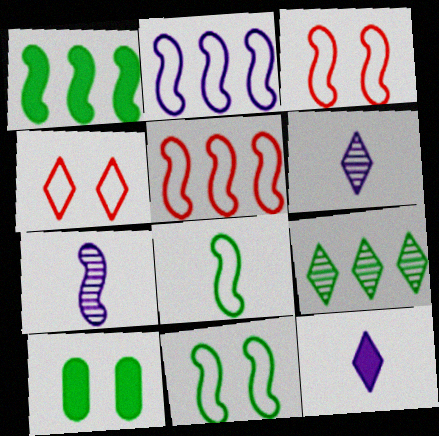[[1, 3, 7], 
[2, 3, 8], 
[4, 9, 12], 
[5, 6, 10], 
[8, 9, 10]]